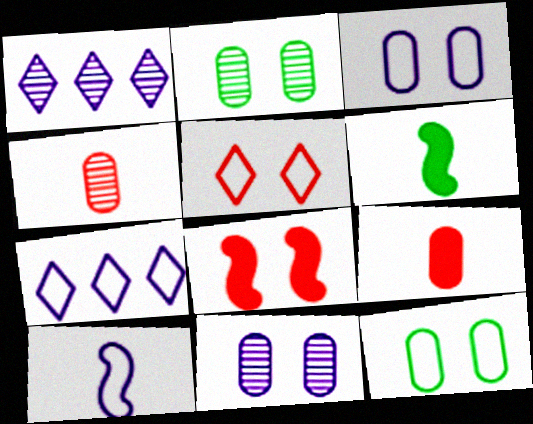[[3, 7, 10]]